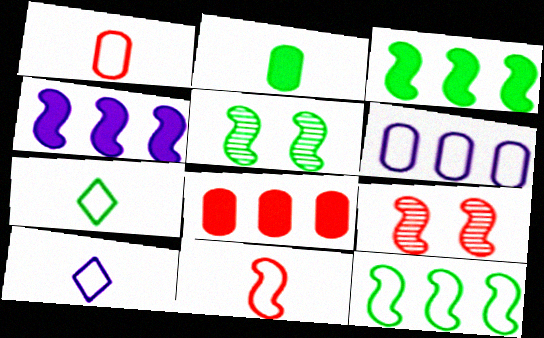[[4, 5, 11], 
[5, 8, 10]]